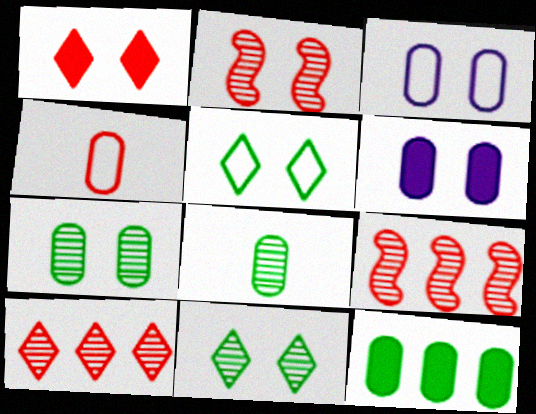[[1, 4, 9], 
[2, 5, 6]]